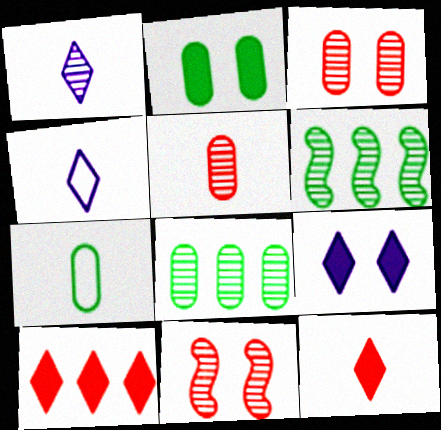[[1, 3, 6], 
[1, 8, 11], 
[2, 7, 8]]